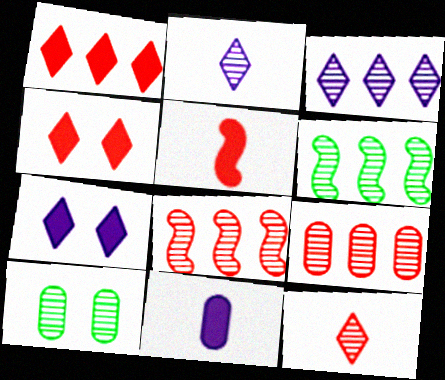[[2, 8, 10], 
[3, 6, 9]]